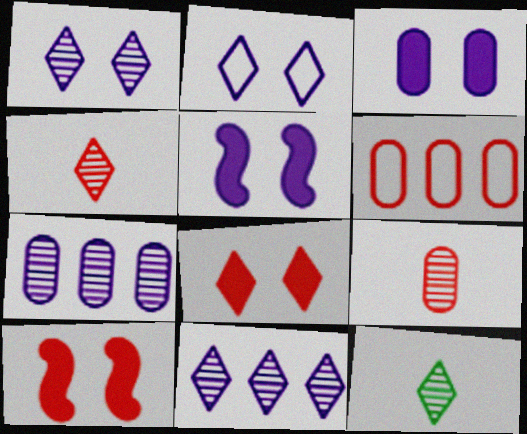[[4, 6, 10], 
[5, 6, 12]]